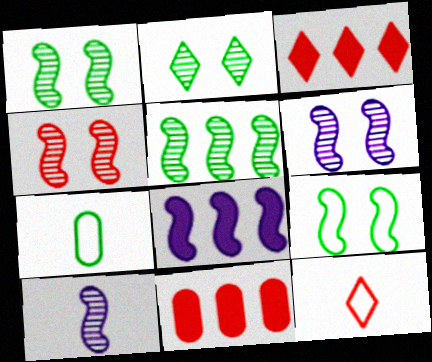[[1, 4, 6], 
[3, 6, 7], 
[4, 5, 10], 
[4, 11, 12]]